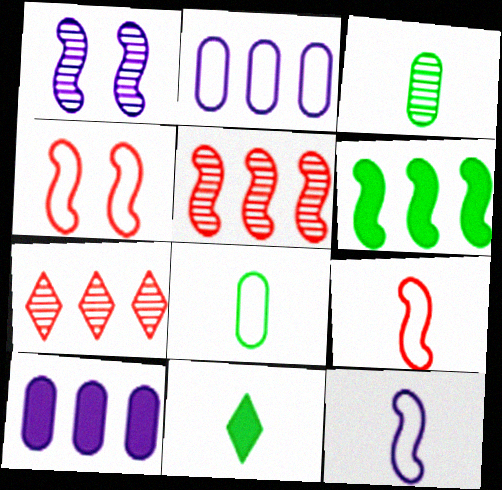[[1, 3, 7], 
[1, 6, 9], 
[2, 6, 7]]